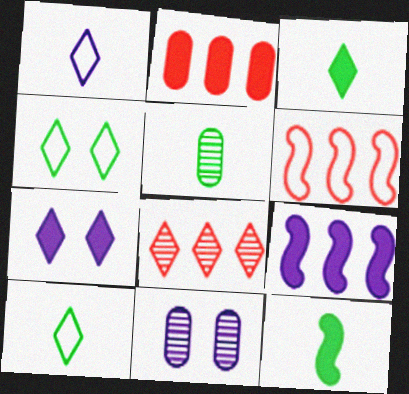[[1, 9, 11], 
[2, 6, 8], 
[2, 7, 12], 
[3, 6, 11], 
[5, 6, 7], 
[5, 10, 12], 
[7, 8, 10]]